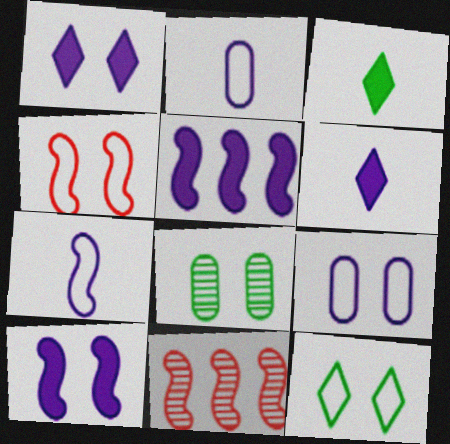[[1, 4, 8], 
[3, 9, 11], 
[4, 9, 12]]